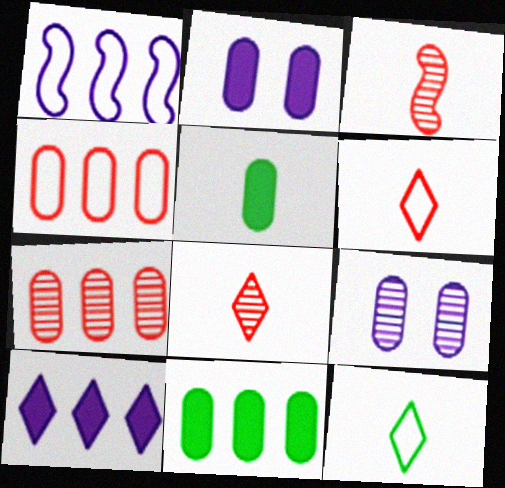[[4, 5, 9]]